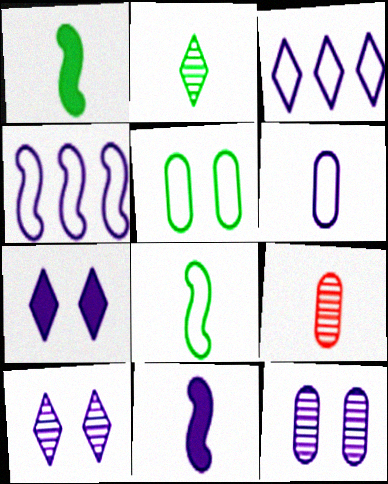[[3, 11, 12]]